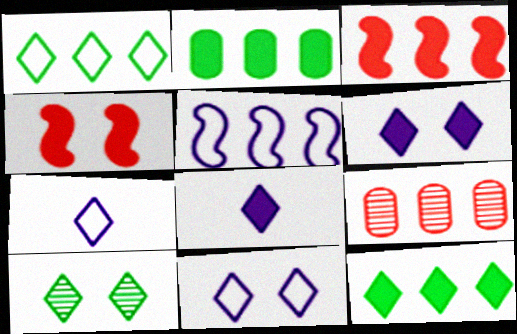[[2, 4, 8], 
[5, 9, 12]]